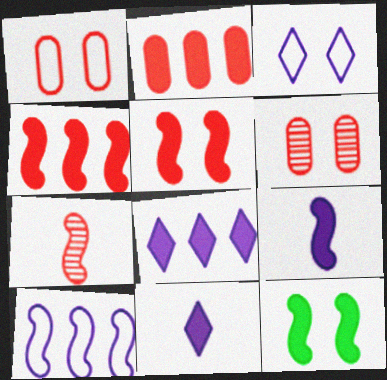[[2, 11, 12], 
[3, 6, 12], 
[4, 9, 12], 
[7, 10, 12]]